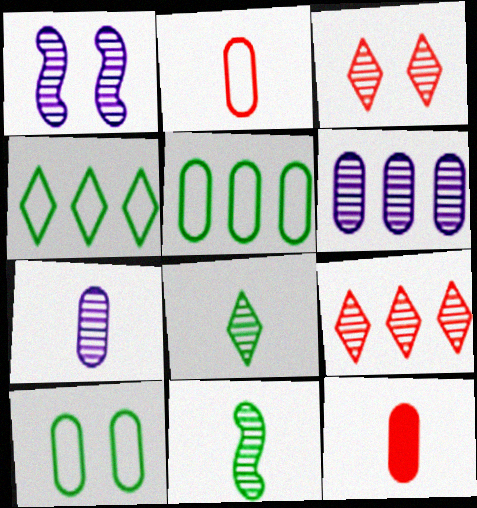[[1, 4, 12], 
[3, 6, 11], 
[6, 10, 12]]